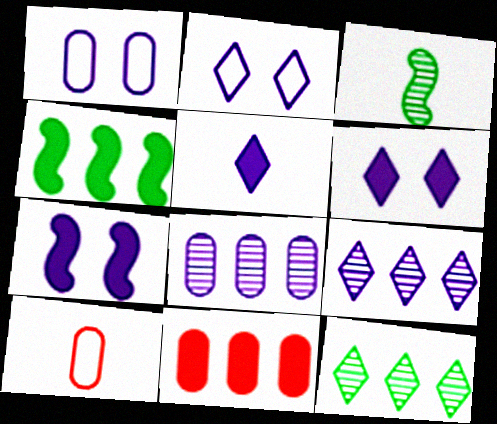[[2, 3, 11], 
[2, 5, 9], 
[3, 5, 10], 
[7, 10, 12]]